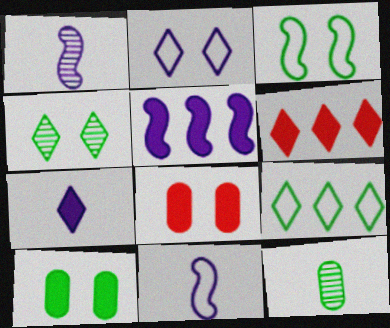[[1, 8, 9], 
[3, 4, 10]]